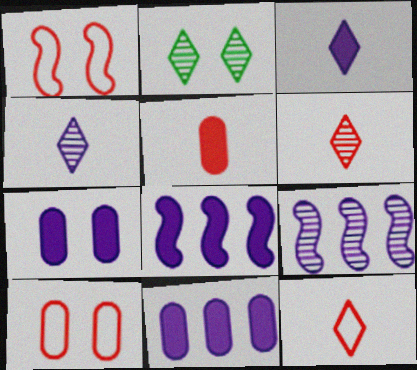[[1, 2, 7], 
[3, 7, 8]]